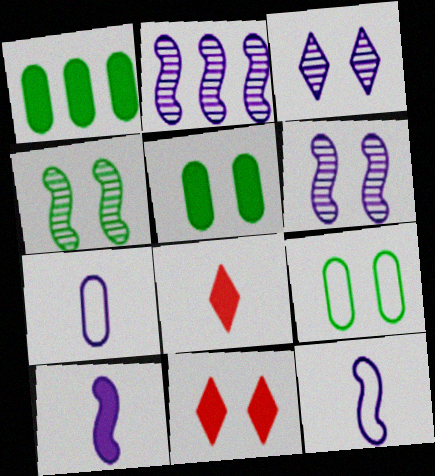[[1, 10, 11], 
[2, 8, 9], 
[6, 9, 11]]